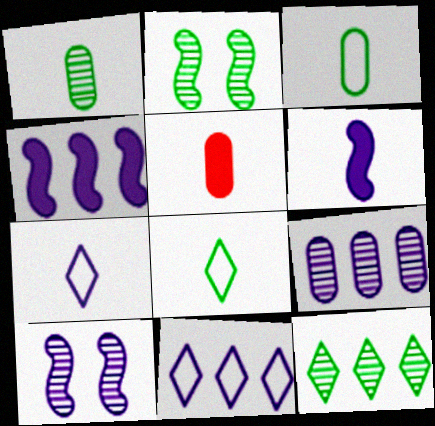[[1, 2, 12], 
[2, 5, 11], 
[4, 9, 11]]